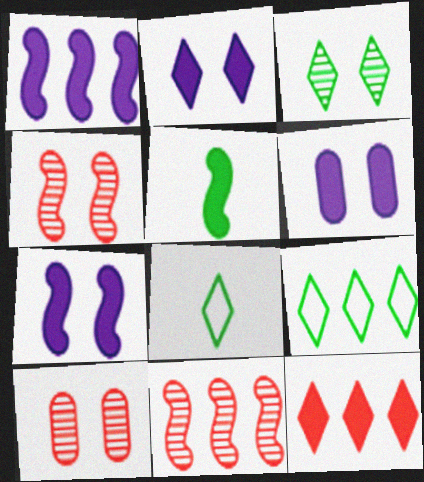[[1, 8, 10], 
[2, 6, 7], 
[5, 6, 12], 
[6, 8, 11]]